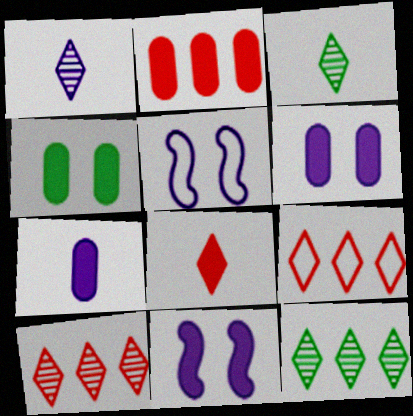[[2, 3, 5], 
[2, 4, 7]]